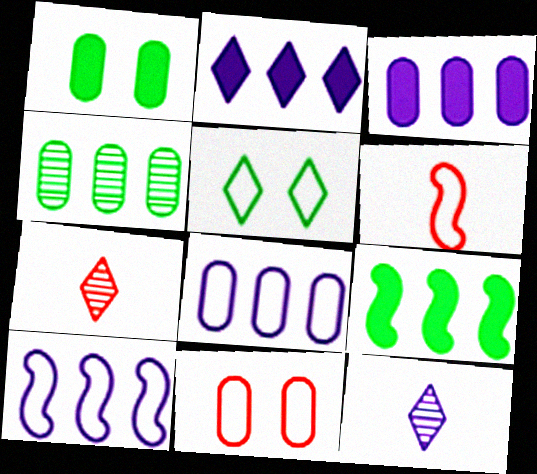[[1, 7, 10], 
[2, 5, 7], 
[5, 6, 8], 
[9, 11, 12]]